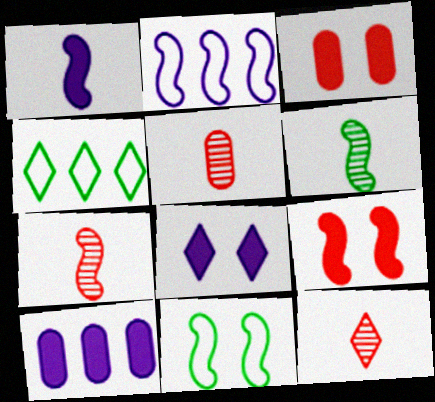[[1, 8, 10], 
[2, 6, 9], 
[4, 8, 12], 
[5, 7, 12], 
[10, 11, 12]]